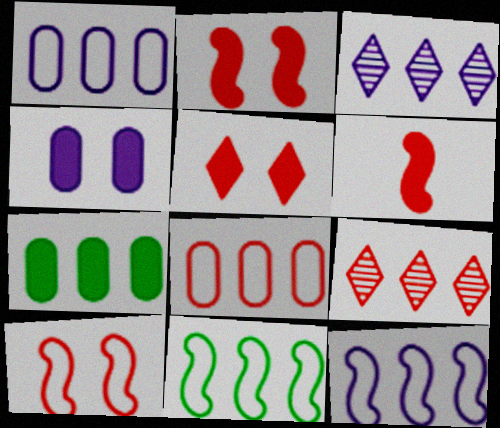[[7, 9, 12]]